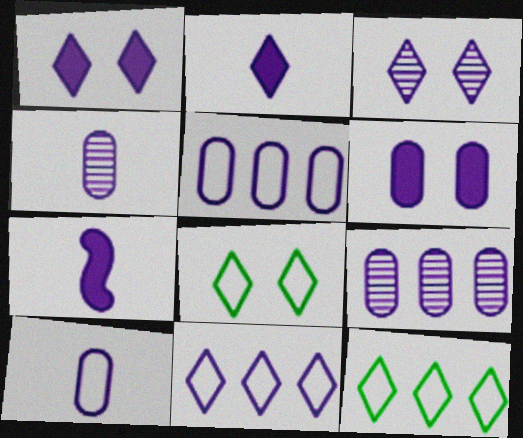[[2, 3, 11], 
[3, 5, 7], 
[4, 5, 6], 
[6, 9, 10]]